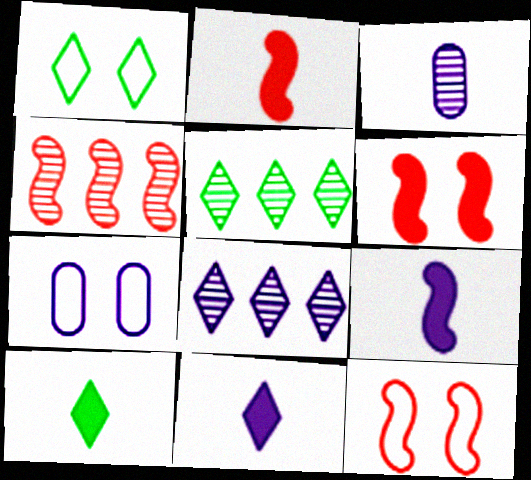[[1, 5, 10], 
[1, 7, 12], 
[2, 4, 12], 
[2, 5, 7], 
[4, 7, 10], 
[7, 8, 9]]